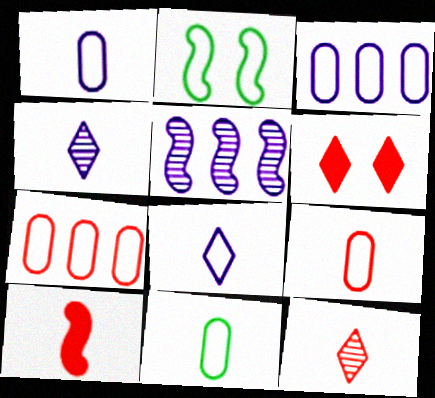[[1, 9, 11], 
[2, 5, 10], 
[2, 7, 8], 
[4, 10, 11], 
[5, 6, 11], 
[9, 10, 12]]